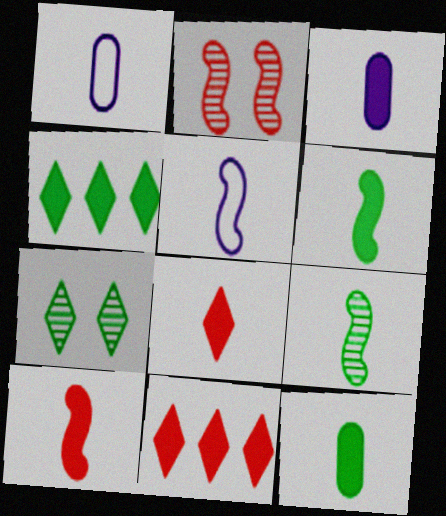[[1, 2, 4], 
[1, 8, 9], 
[3, 6, 8], 
[5, 9, 10]]